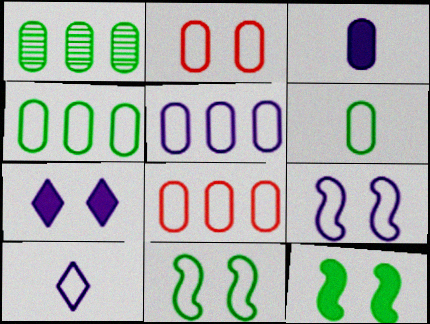[[1, 2, 3], 
[2, 5, 6], 
[4, 5, 8], 
[5, 9, 10], 
[8, 10, 11]]